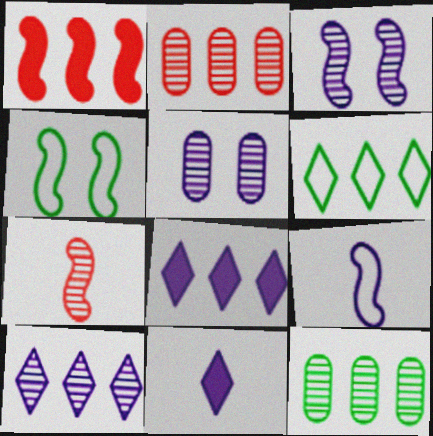[[2, 4, 11], 
[5, 8, 9]]